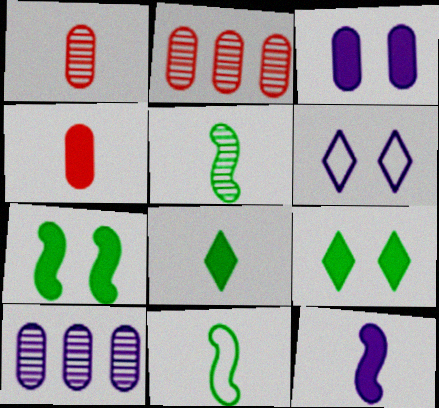[[4, 8, 12], 
[6, 10, 12]]